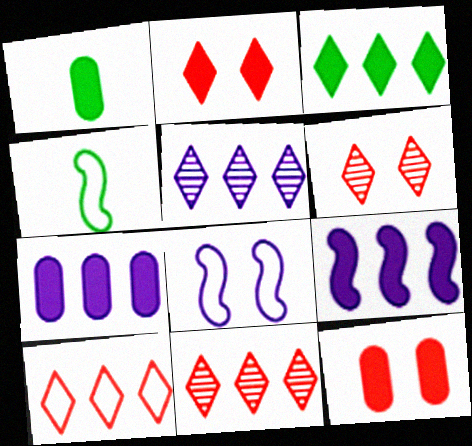[[1, 2, 9], 
[1, 7, 12], 
[1, 8, 11], 
[3, 5, 10], 
[4, 5, 12], 
[4, 6, 7]]